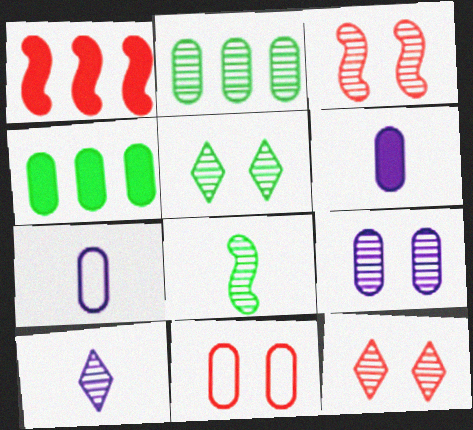[[1, 5, 7], 
[2, 3, 10], 
[2, 5, 8], 
[2, 6, 11], 
[3, 5, 9]]